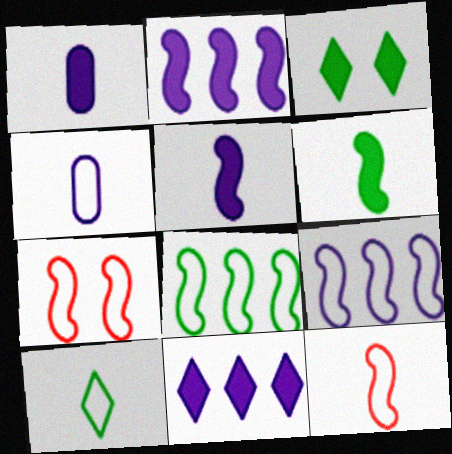[[4, 10, 12]]